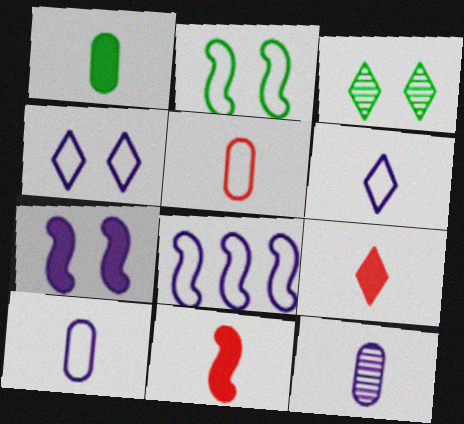[[1, 5, 12], 
[4, 8, 10]]